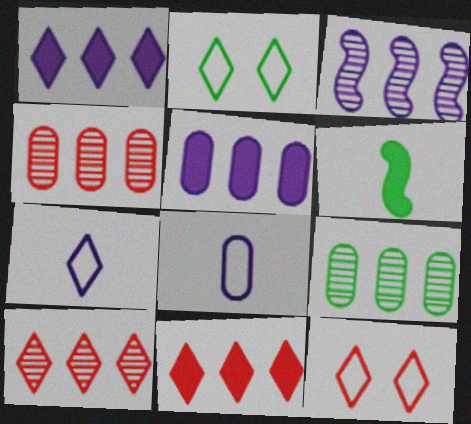[[2, 6, 9], 
[3, 9, 10]]